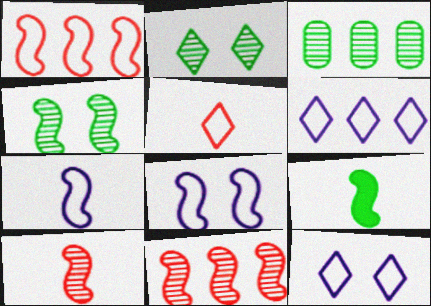[[7, 9, 10], 
[8, 9, 11]]